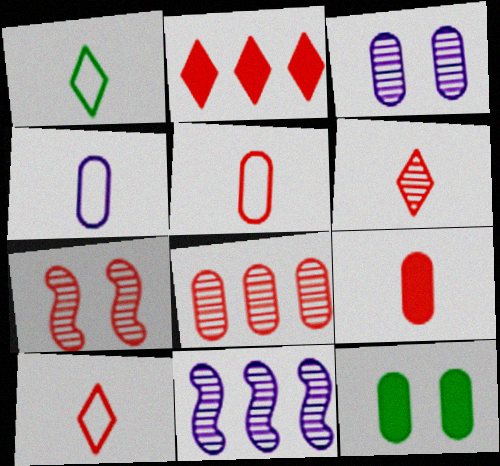[[2, 5, 7], 
[4, 8, 12], 
[6, 7, 8], 
[10, 11, 12]]